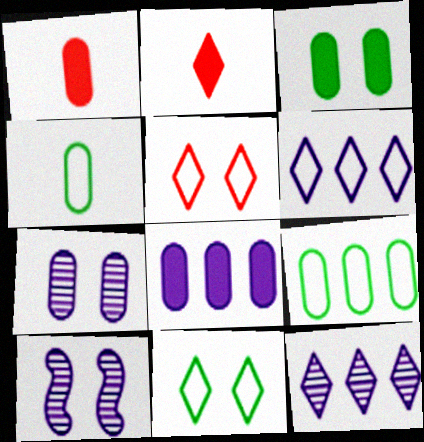[[1, 3, 8], 
[1, 7, 9], 
[2, 9, 10], 
[2, 11, 12], 
[3, 5, 10]]